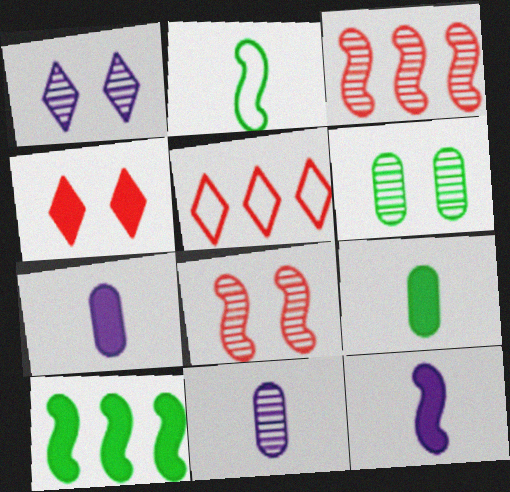[[1, 6, 8], 
[4, 7, 10], 
[5, 6, 12]]